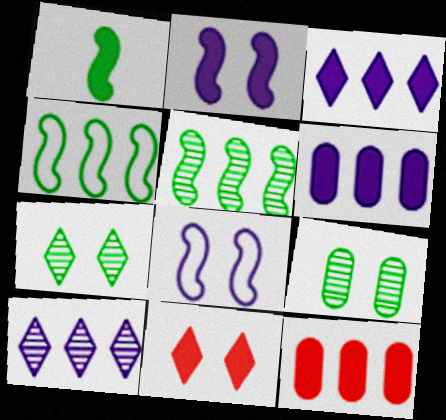[[1, 6, 11], 
[4, 10, 12], 
[8, 9, 11]]